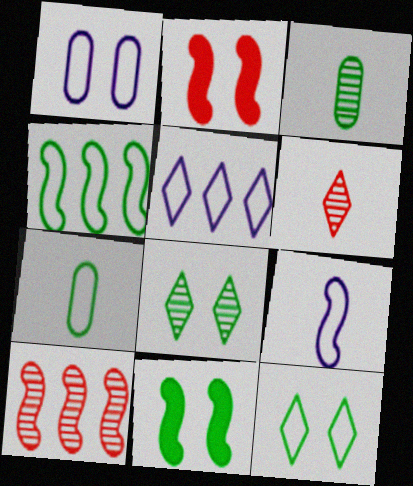[[1, 2, 8], 
[1, 5, 9], 
[2, 3, 5], 
[4, 7, 12], 
[9, 10, 11]]